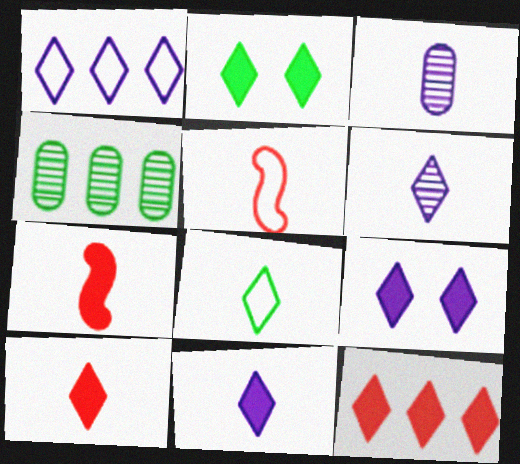[[1, 6, 9], 
[2, 11, 12], 
[3, 7, 8], 
[4, 5, 9], 
[6, 8, 10]]